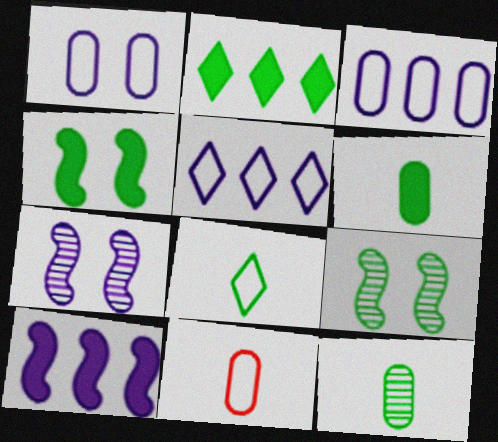[[2, 4, 6], 
[2, 7, 11]]